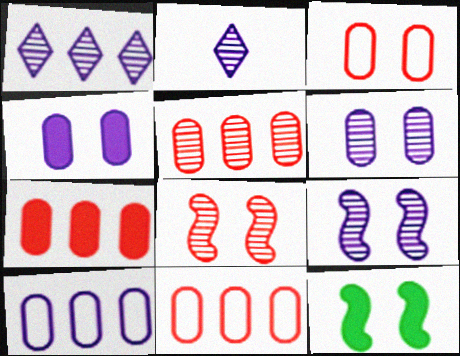[[2, 11, 12], 
[5, 7, 11]]